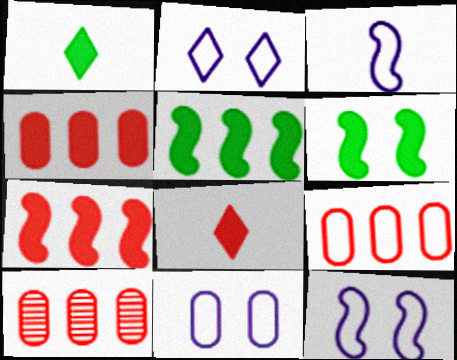[[1, 10, 12], 
[2, 11, 12], 
[4, 9, 10]]